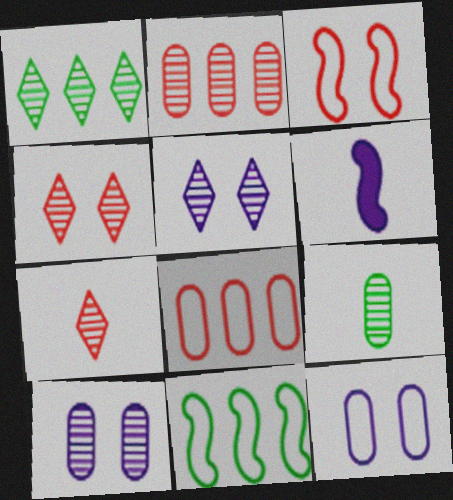[[1, 5, 7], 
[2, 9, 10]]